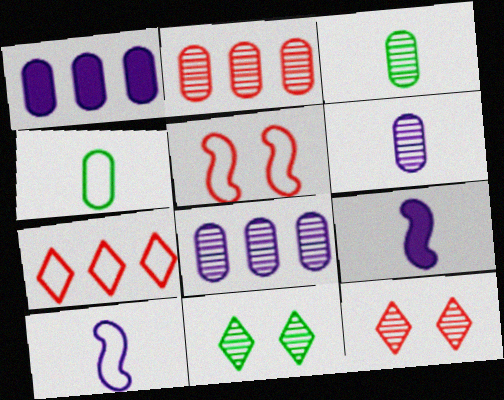[]